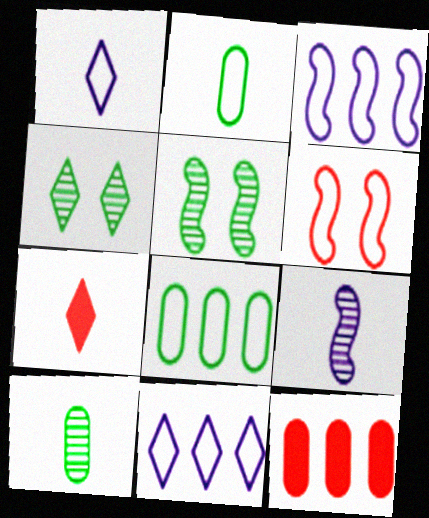[[1, 5, 12], 
[1, 6, 8], 
[2, 6, 11], 
[2, 7, 9], 
[4, 7, 11]]